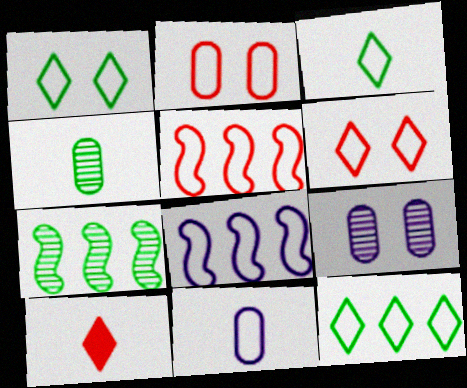[[1, 3, 12], 
[1, 5, 11], 
[2, 3, 8]]